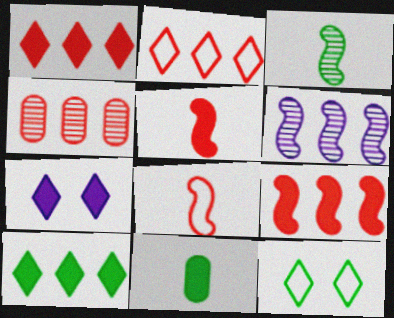[[2, 4, 9], 
[7, 9, 11]]